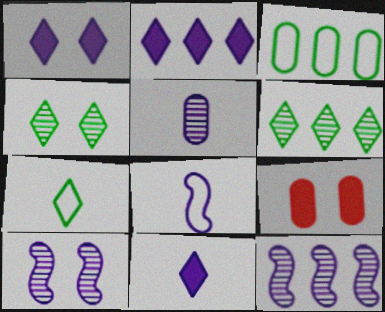[[1, 2, 11], 
[3, 5, 9], 
[5, 8, 11], 
[6, 8, 9], 
[7, 9, 12]]